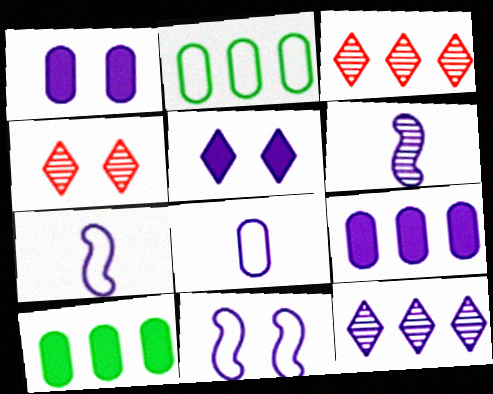[[1, 7, 12], 
[4, 7, 10]]